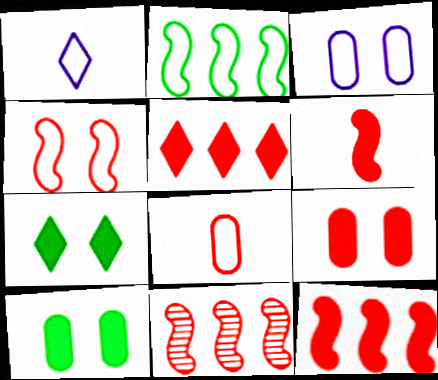[[1, 10, 11], 
[4, 6, 11], 
[5, 6, 9]]